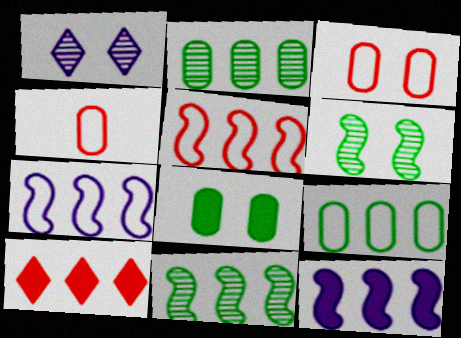[[2, 7, 10], 
[5, 11, 12]]